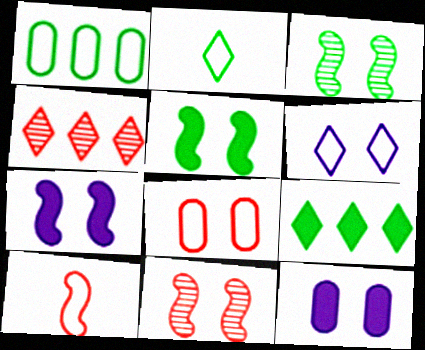[[1, 6, 10]]